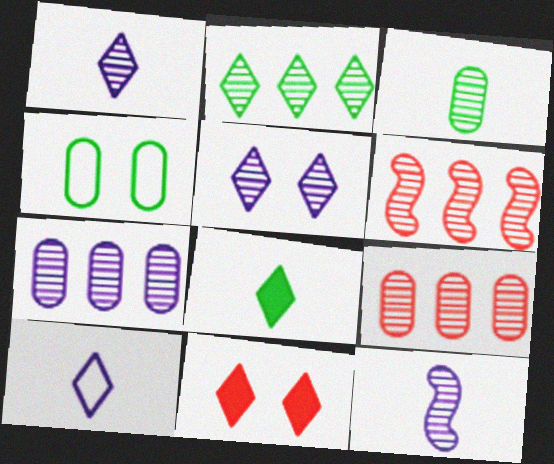[[2, 6, 7], 
[2, 10, 11], 
[3, 5, 6], 
[5, 7, 12]]